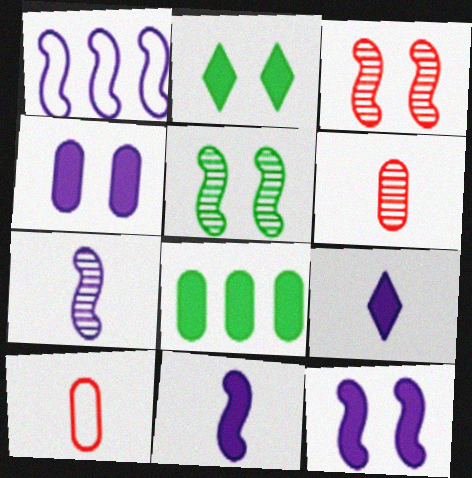[[1, 2, 6], 
[1, 7, 12]]